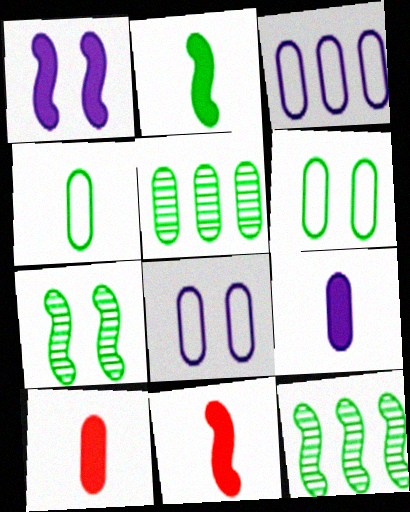[[5, 8, 10]]